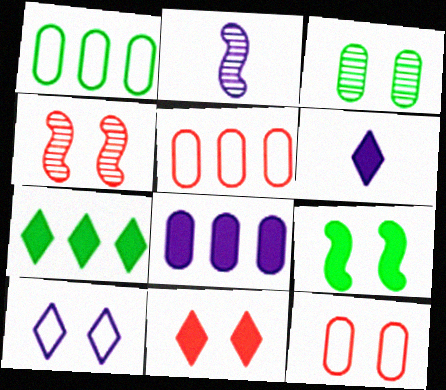[[1, 2, 11], 
[1, 4, 6], 
[2, 7, 12], 
[2, 8, 10], 
[4, 11, 12], 
[6, 7, 11]]